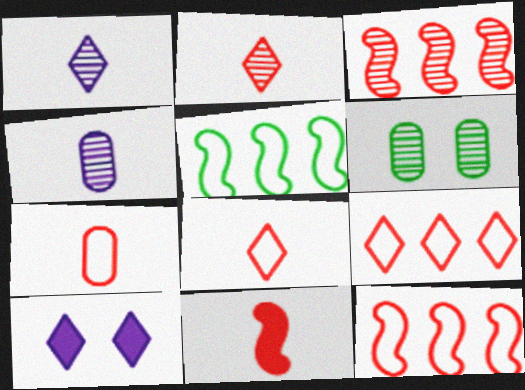[[1, 3, 6], 
[2, 7, 11]]